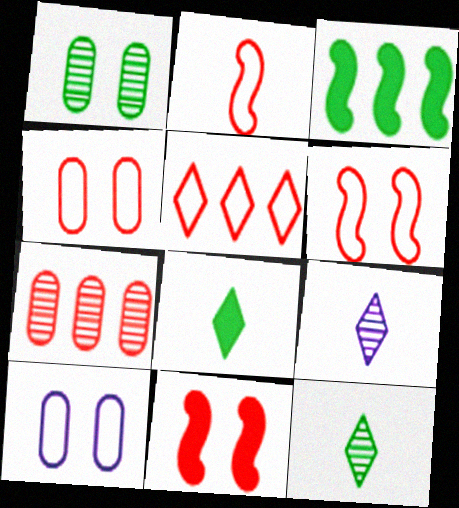[[2, 4, 5], 
[3, 4, 9]]